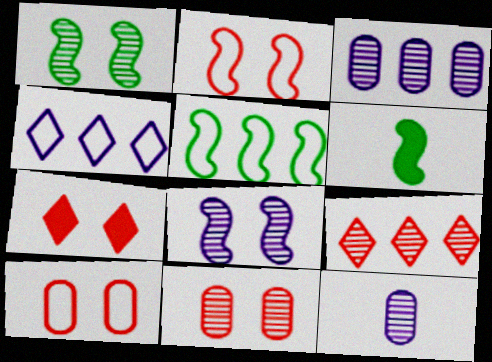[[1, 5, 6], 
[1, 9, 12], 
[2, 7, 11], 
[4, 6, 11], 
[5, 7, 12]]